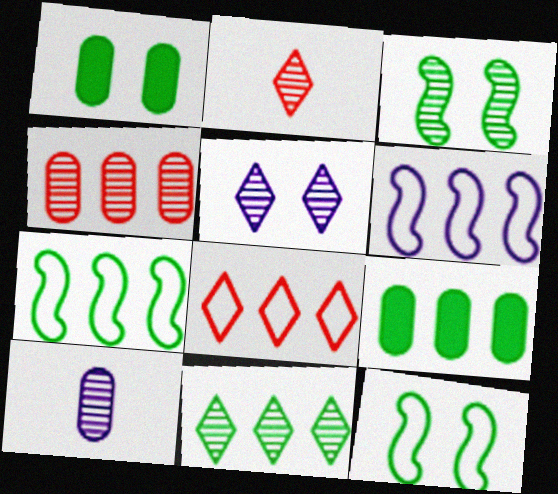[[1, 2, 6], 
[2, 5, 11], 
[7, 9, 11]]